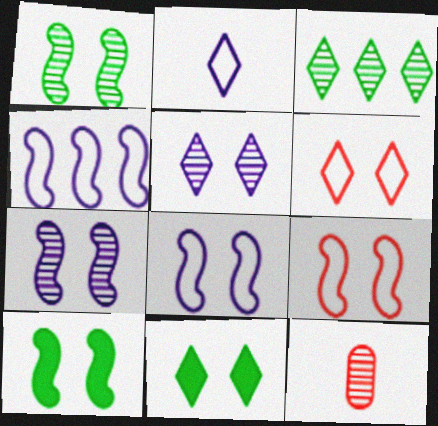[[3, 7, 12], 
[4, 11, 12], 
[5, 6, 11], 
[7, 9, 10]]